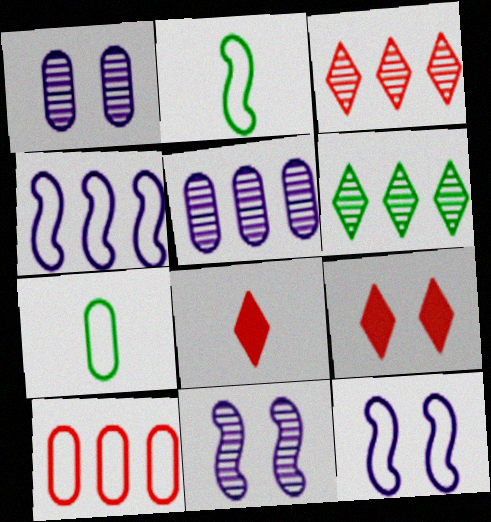[[2, 5, 9]]